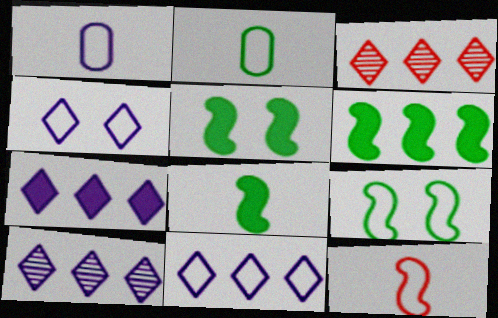[[1, 3, 5], 
[5, 6, 8], 
[7, 10, 11]]